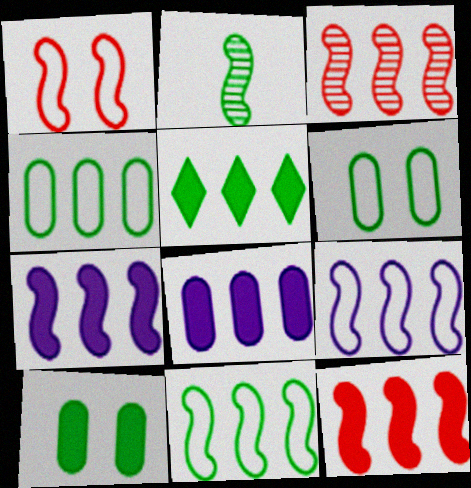[[1, 2, 7], 
[2, 5, 6], 
[3, 7, 11], 
[5, 8, 12]]